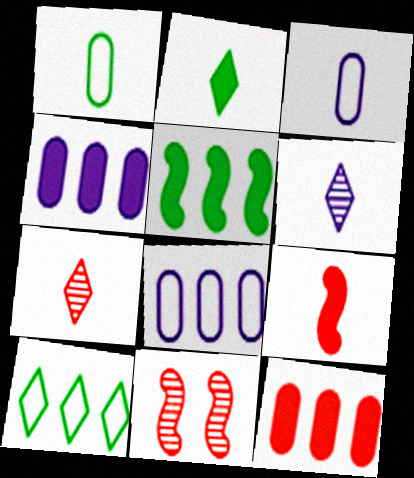[[1, 6, 9], 
[2, 8, 11]]